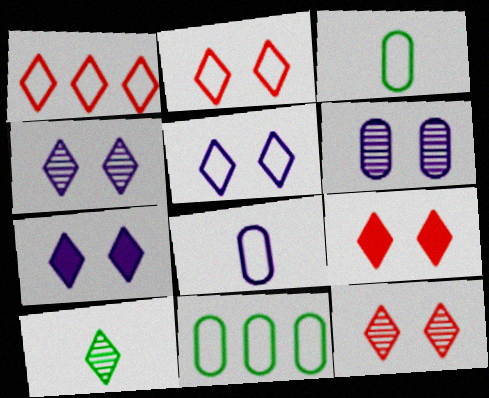[[1, 7, 10], 
[2, 9, 12], 
[4, 5, 7]]